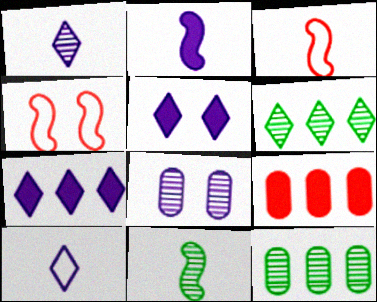[[2, 3, 11], 
[3, 5, 12]]